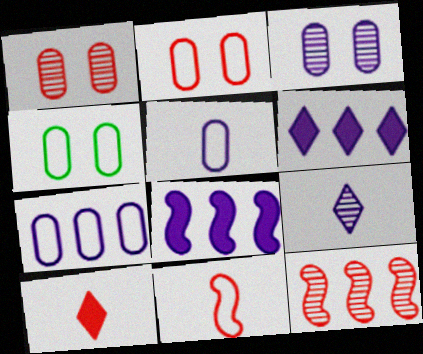[[2, 10, 12]]